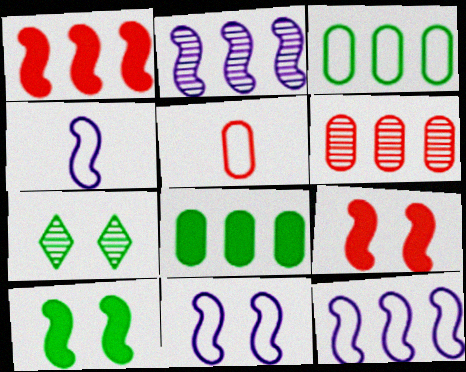[[4, 11, 12]]